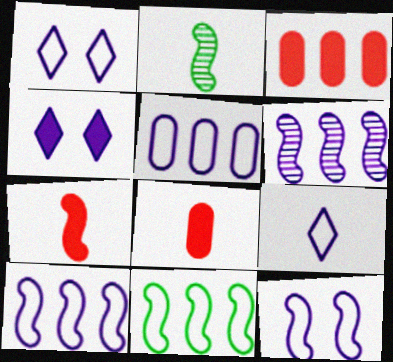[[1, 2, 3], 
[2, 8, 9], 
[5, 9, 12]]